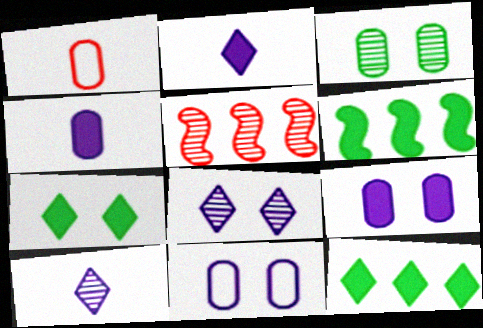[[1, 6, 8], 
[3, 5, 10]]